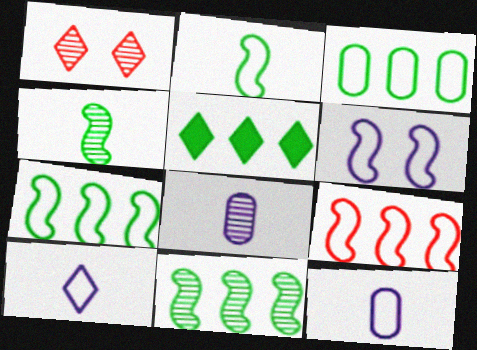[[1, 5, 10], 
[1, 8, 11], 
[2, 6, 9], 
[3, 5, 11]]